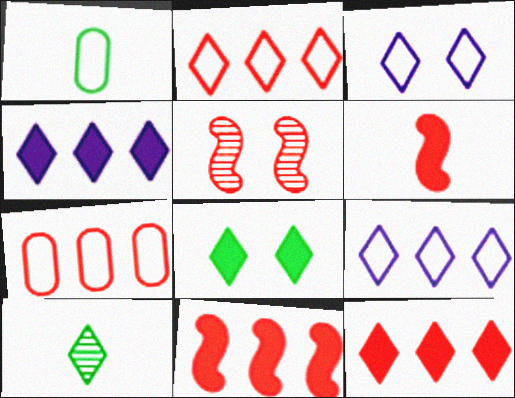[[1, 4, 5], 
[3, 10, 12]]